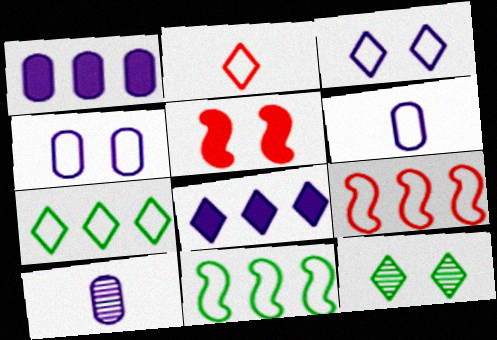[[1, 4, 10], 
[2, 3, 7], 
[2, 4, 11], 
[2, 8, 12], 
[4, 5, 12], 
[5, 7, 10]]